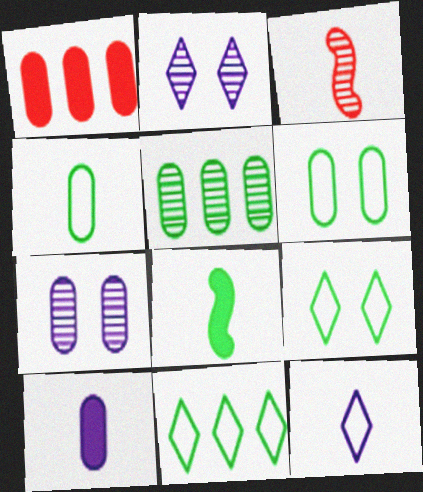[[1, 4, 7], 
[2, 3, 5], 
[5, 8, 9]]